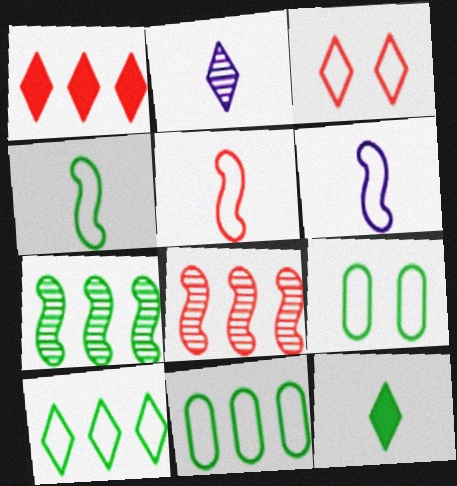[[3, 6, 11], 
[4, 5, 6], 
[4, 9, 10], 
[7, 9, 12]]